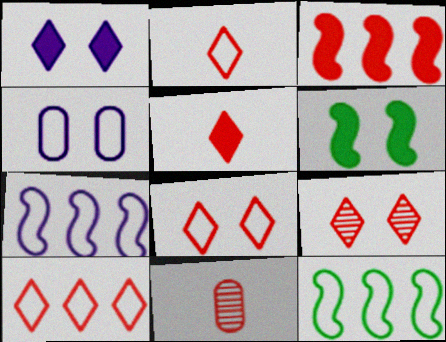[[1, 11, 12], 
[2, 4, 12], 
[2, 8, 10], 
[3, 8, 11], 
[4, 6, 9], 
[5, 9, 10]]